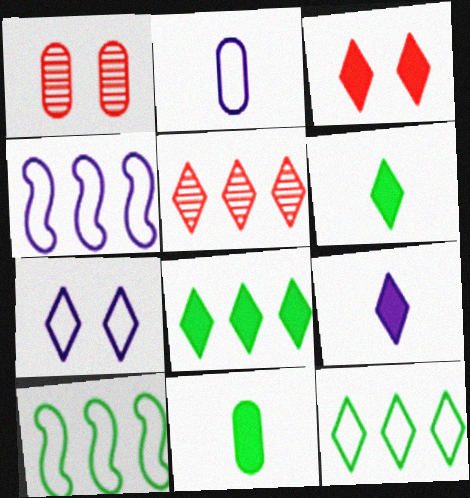[[1, 4, 6], 
[1, 9, 10], 
[2, 4, 7], 
[3, 8, 9], 
[5, 6, 7]]